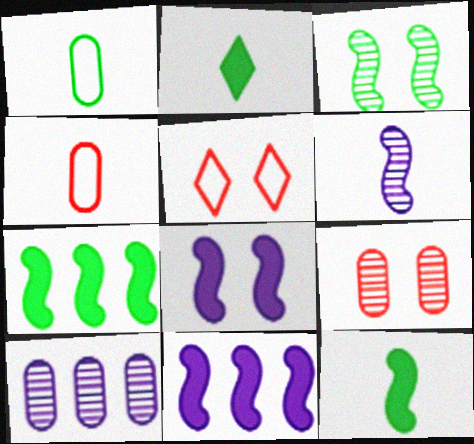[[2, 4, 6], 
[5, 10, 12]]